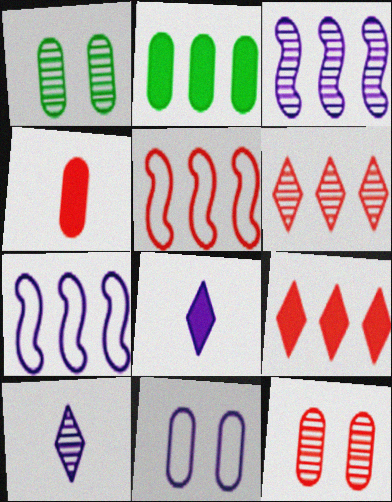[[1, 5, 8], 
[2, 6, 7], 
[3, 8, 11]]